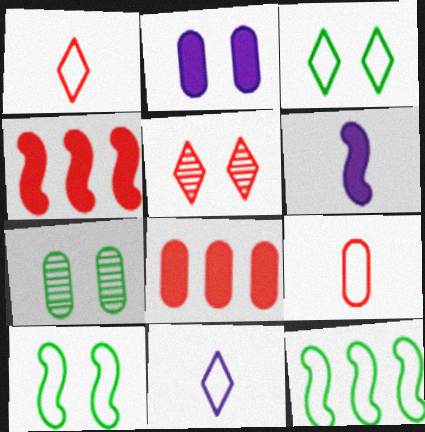[[2, 5, 10], 
[4, 5, 9], 
[4, 7, 11]]